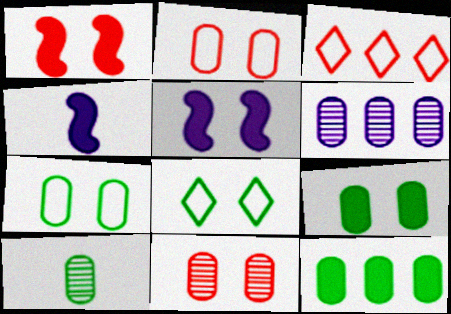[[3, 5, 10], 
[5, 8, 11], 
[6, 10, 11], 
[7, 10, 12]]